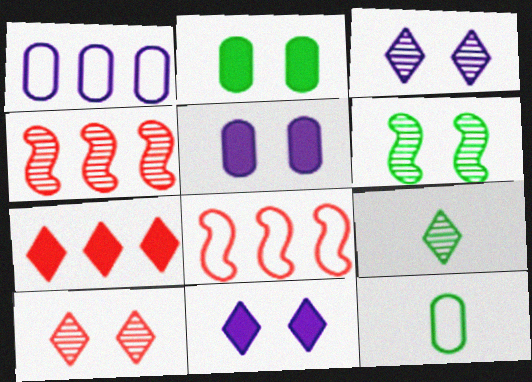[[4, 11, 12], 
[5, 8, 9]]